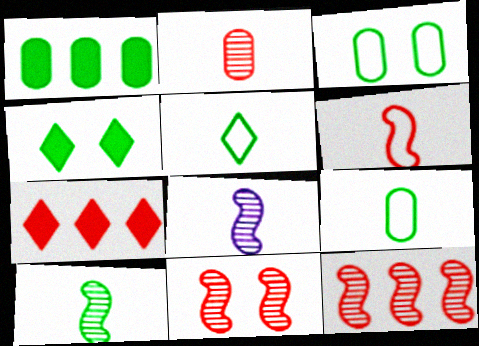[[3, 7, 8]]